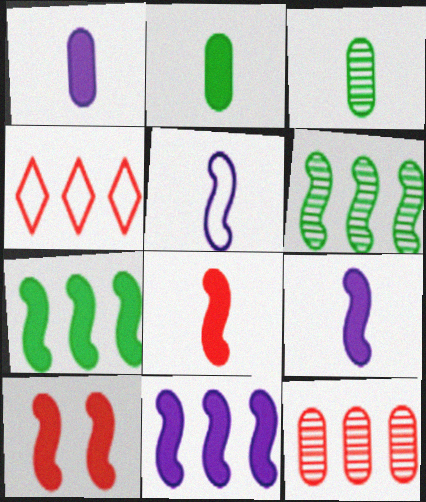[[5, 6, 10], 
[7, 9, 10]]